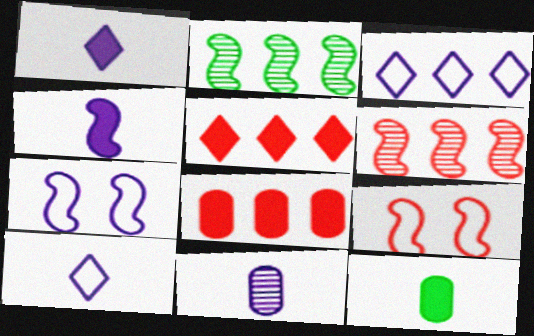[[2, 3, 8], 
[2, 4, 9], 
[4, 10, 11]]